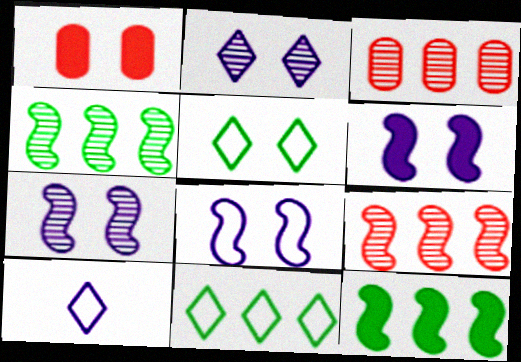[[1, 4, 10], 
[1, 5, 7], 
[6, 7, 8]]